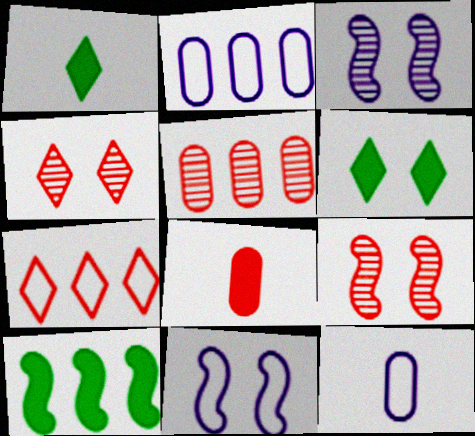[[1, 2, 9], 
[1, 5, 11], 
[4, 10, 12], 
[7, 8, 9]]